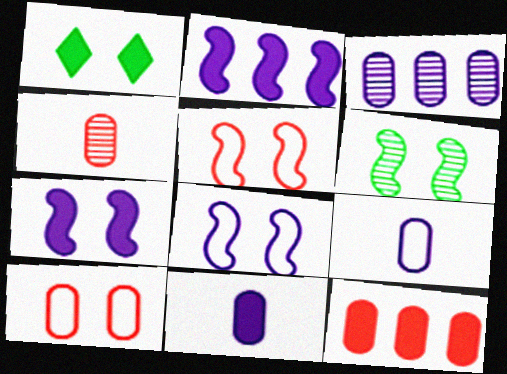[[4, 10, 12], 
[5, 6, 7]]